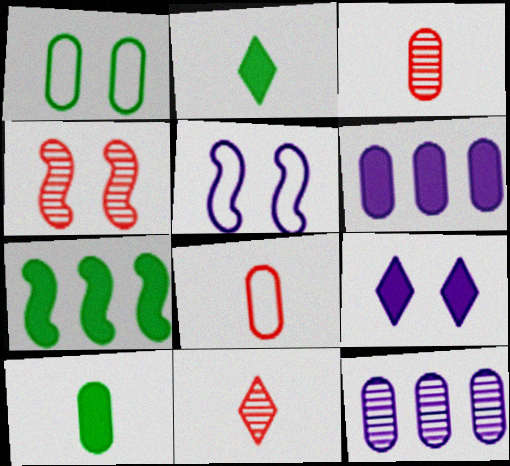[[1, 3, 6], 
[1, 4, 9]]